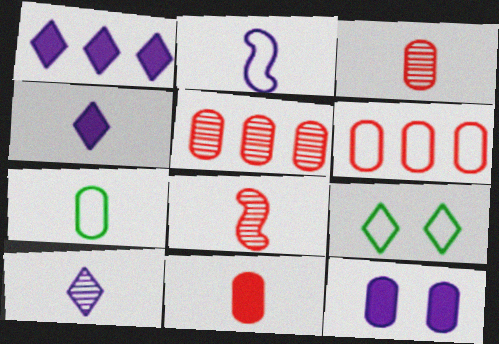[[2, 6, 9], 
[4, 7, 8], 
[5, 7, 12]]